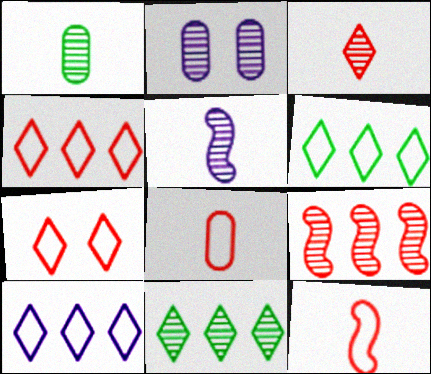[[1, 3, 5], 
[4, 6, 10]]